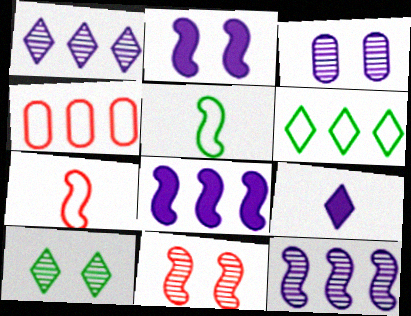[[3, 10, 11], 
[5, 8, 11]]